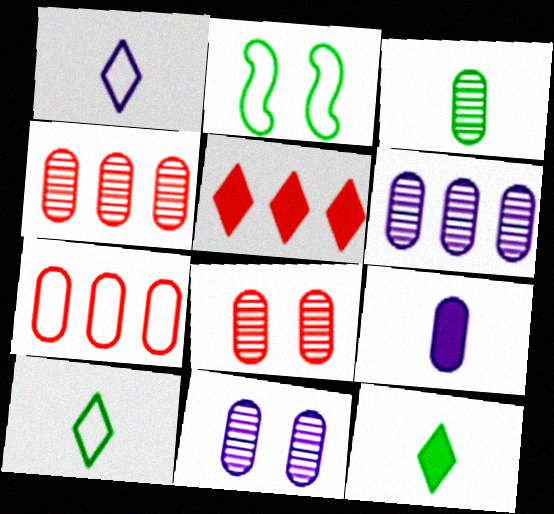[[1, 2, 7], 
[3, 4, 11], 
[3, 6, 8]]